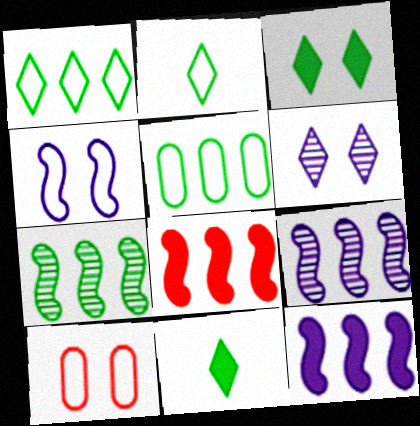[[9, 10, 11]]